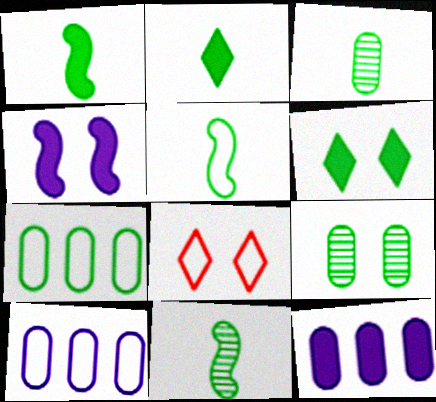[[1, 5, 11], 
[2, 3, 5], 
[4, 8, 9], 
[5, 8, 10], 
[6, 7, 11], 
[8, 11, 12]]